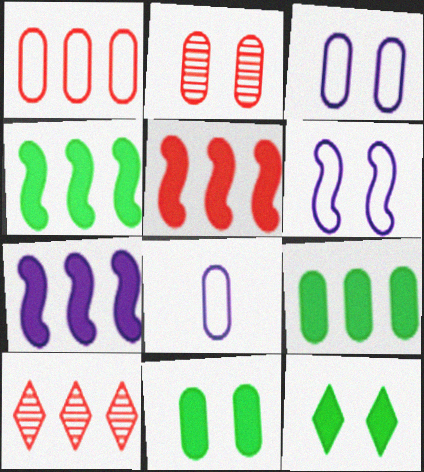[[1, 5, 10], 
[2, 3, 11], 
[2, 6, 12], 
[2, 8, 9], 
[4, 5, 7]]